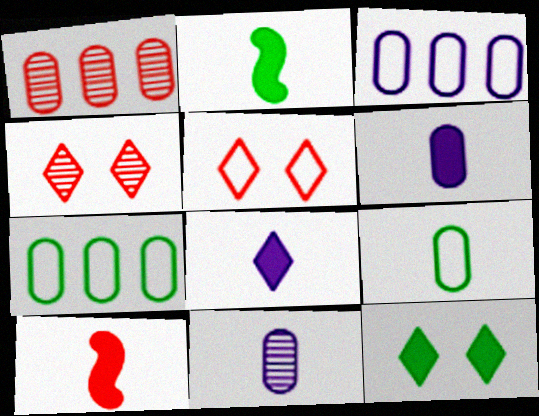[[1, 5, 10], 
[2, 3, 4]]